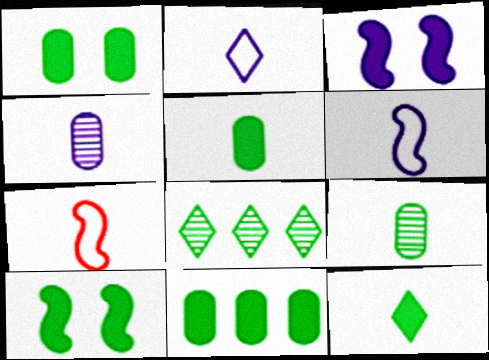[[1, 5, 11], 
[4, 7, 12], 
[10, 11, 12]]